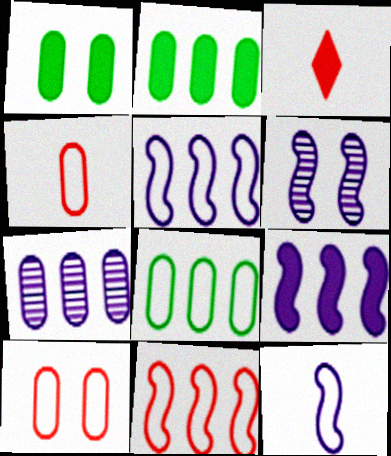[[1, 3, 9], 
[1, 4, 7], 
[3, 6, 8], 
[6, 9, 12]]